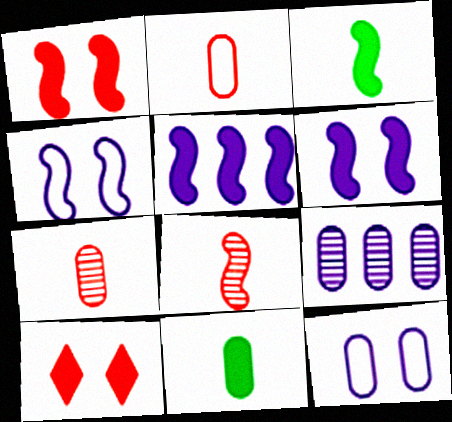[[1, 3, 5], 
[5, 10, 11]]